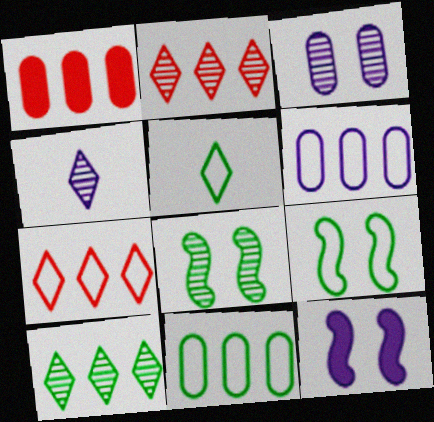[[1, 4, 9], 
[4, 6, 12], 
[5, 9, 11]]